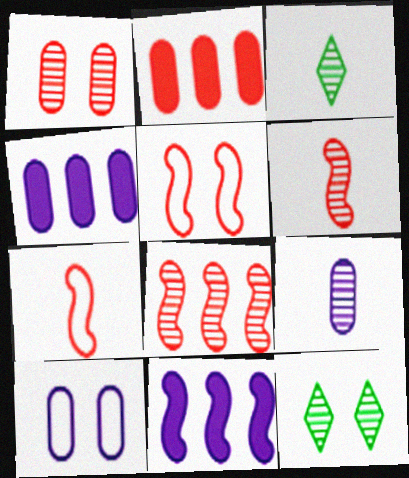[[3, 4, 5], 
[3, 6, 9], 
[4, 7, 12], 
[4, 9, 10], 
[8, 9, 12]]